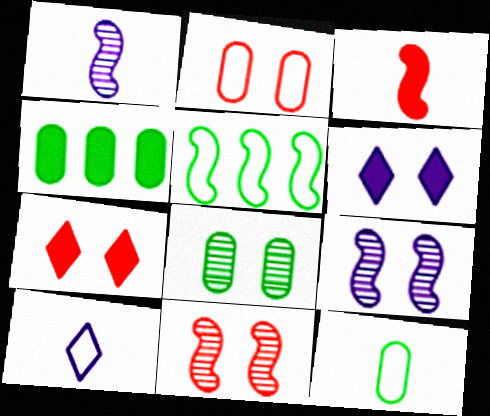[[2, 5, 10], 
[2, 7, 11], 
[3, 4, 6], 
[3, 5, 9], 
[4, 8, 12], 
[4, 10, 11]]